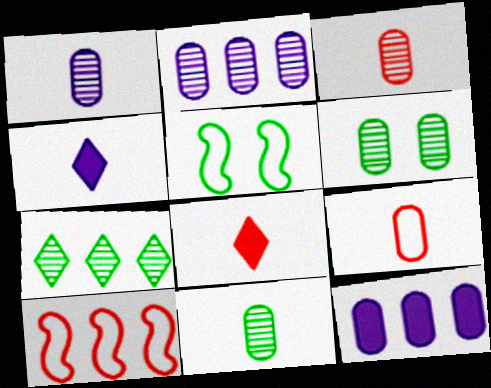[[1, 3, 11], 
[2, 3, 6], 
[2, 5, 8], 
[4, 6, 10], 
[6, 9, 12], 
[7, 10, 12]]